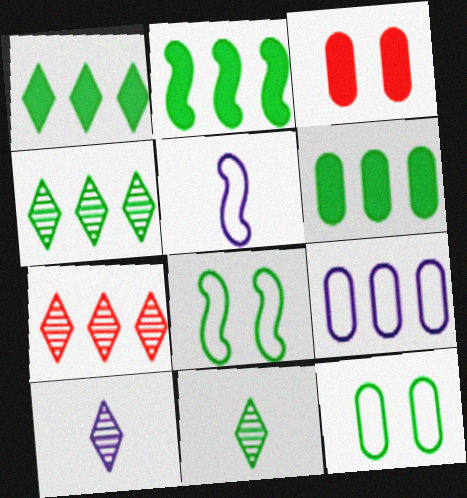[[1, 2, 6], 
[2, 7, 9], 
[2, 11, 12], 
[3, 4, 5], 
[6, 8, 11]]